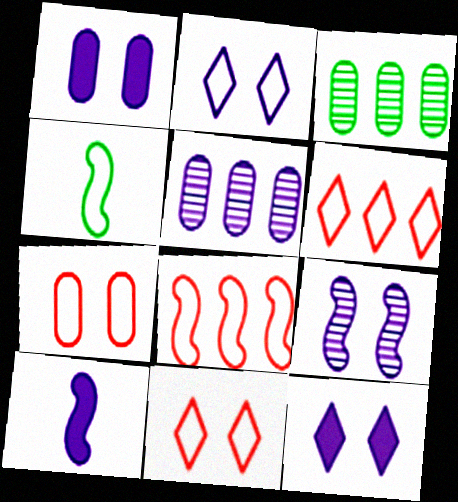[[1, 2, 9], 
[2, 5, 10], 
[3, 10, 11]]